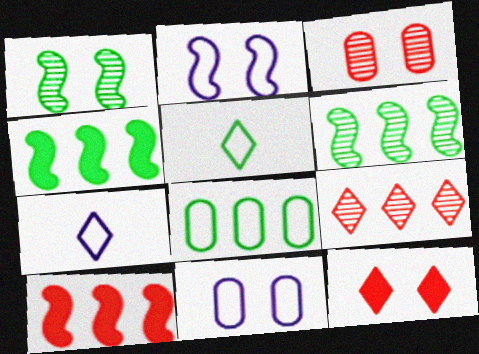[[1, 11, 12], 
[3, 4, 7]]